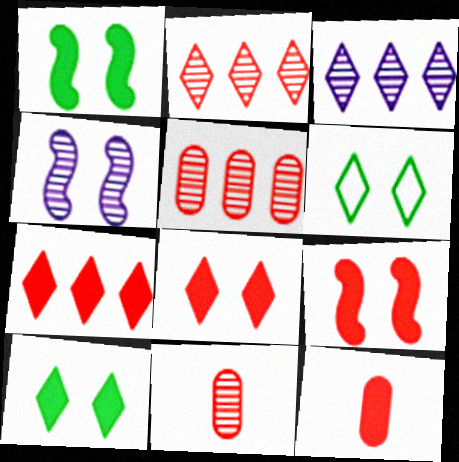[[7, 9, 12]]